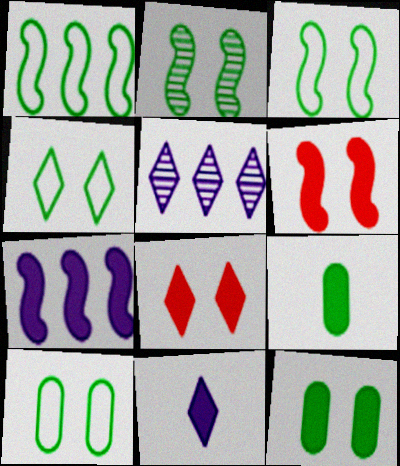[[2, 4, 12], 
[3, 4, 10], 
[7, 8, 9]]